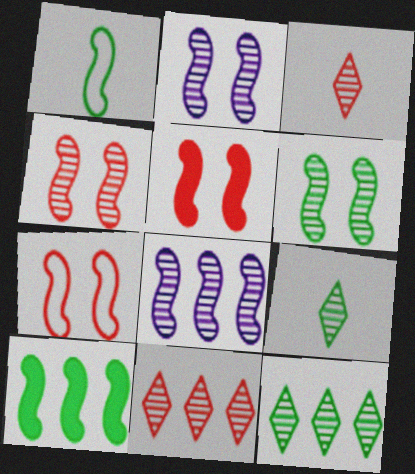[[1, 5, 8], 
[1, 6, 10], 
[2, 4, 6], 
[4, 5, 7]]